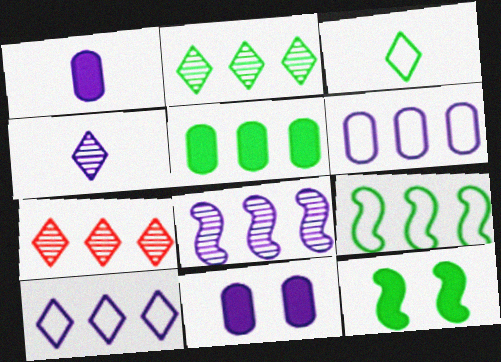[[2, 5, 9]]